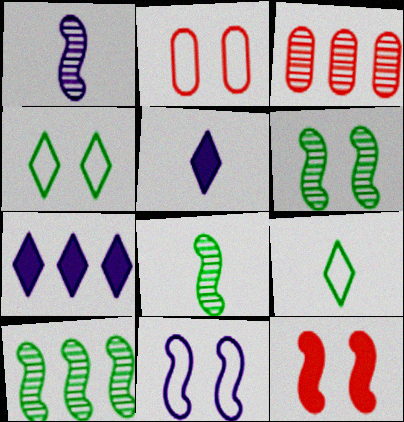[[2, 4, 11], 
[2, 5, 10], 
[2, 7, 8], 
[6, 8, 10], 
[6, 11, 12]]